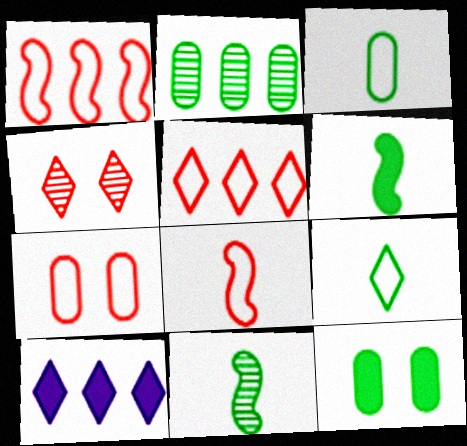[[1, 2, 10], 
[2, 3, 12], 
[4, 9, 10], 
[5, 7, 8], 
[7, 10, 11]]